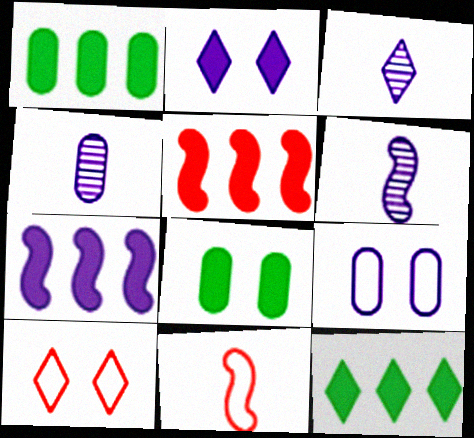[[1, 6, 10], 
[3, 4, 6], 
[3, 7, 9], 
[3, 10, 12]]